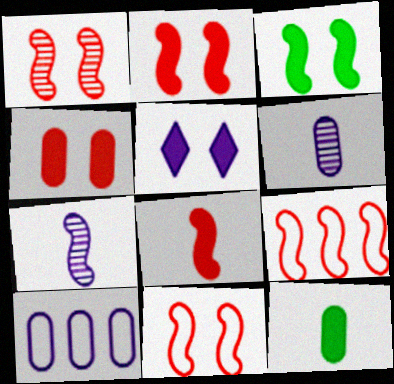[[1, 2, 11], 
[1, 8, 9], 
[3, 4, 5], 
[3, 7, 9], 
[5, 7, 10]]